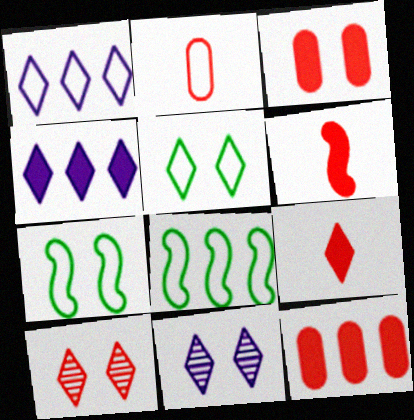[[1, 2, 7], 
[3, 7, 11]]